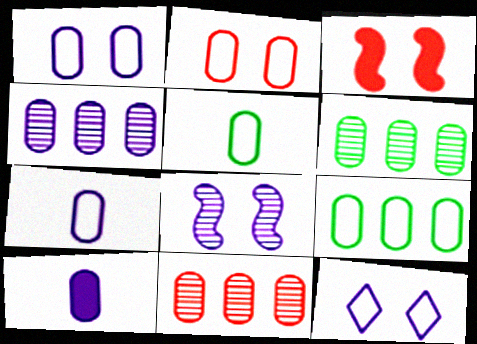[[1, 4, 10], 
[2, 6, 10], 
[2, 7, 9], 
[4, 6, 11]]